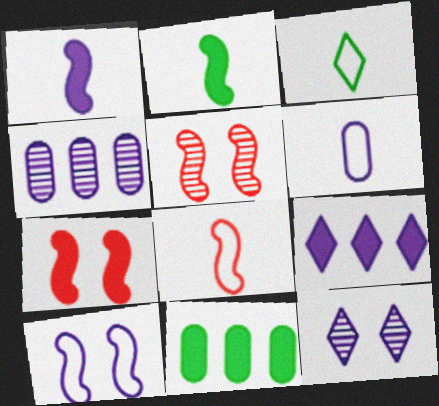[[3, 4, 7], 
[3, 6, 8], 
[8, 11, 12]]